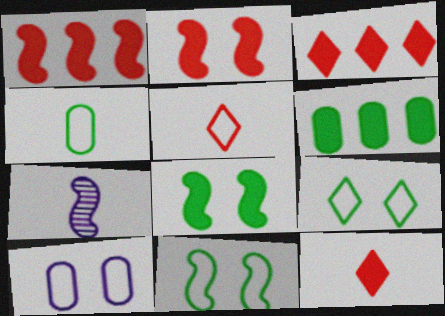[[1, 7, 11], 
[4, 7, 12]]